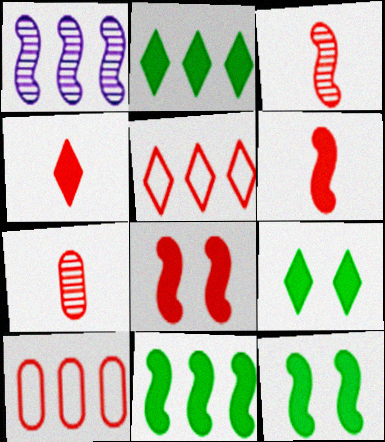[[1, 2, 10], 
[5, 7, 8]]